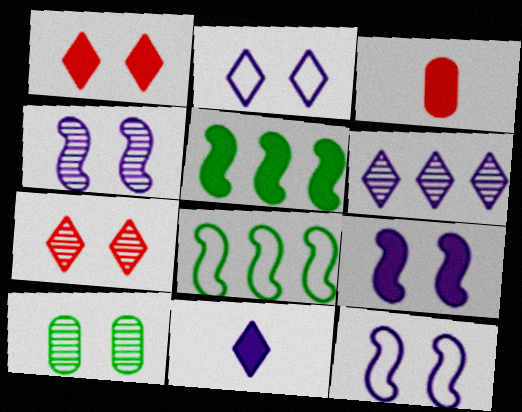[[1, 10, 12], 
[2, 6, 11], 
[4, 7, 10], 
[4, 9, 12]]